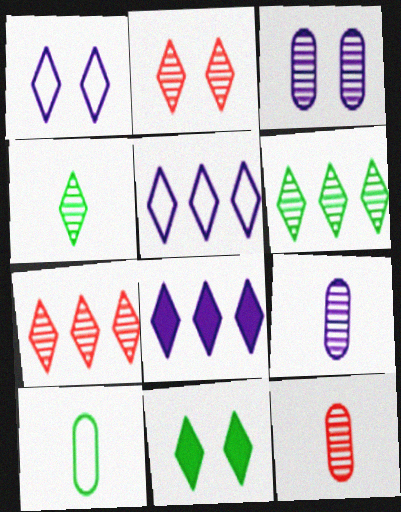[[1, 2, 11]]